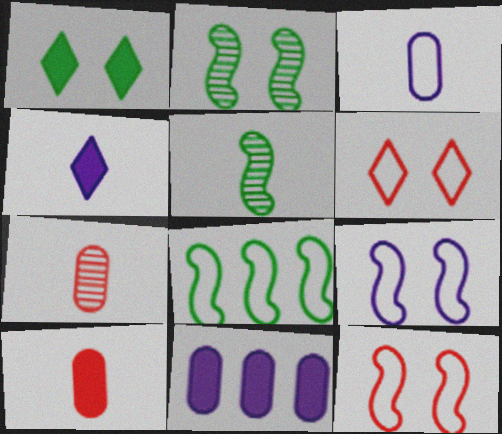[[3, 6, 8], 
[5, 6, 11]]